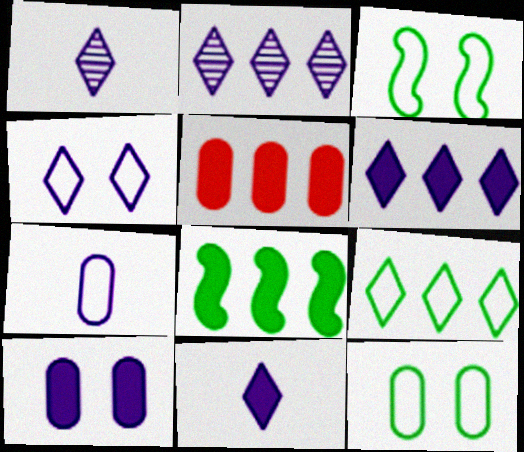[[1, 3, 5], 
[1, 4, 6], 
[2, 4, 11], 
[5, 6, 8]]